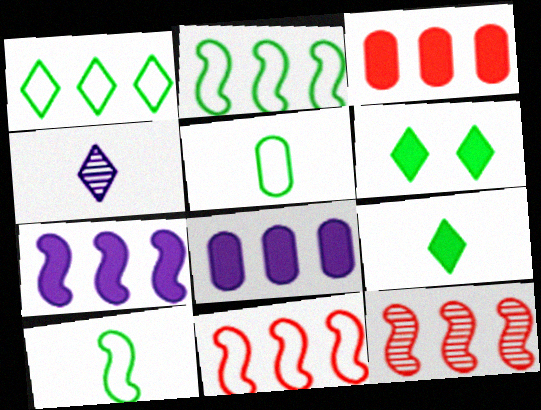[[1, 8, 12], 
[2, 7, 12]]